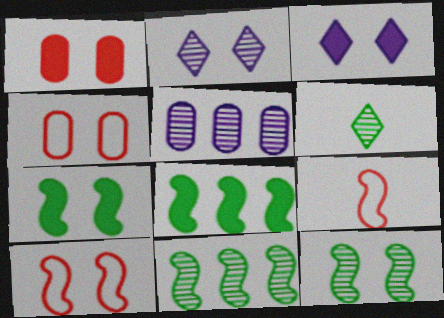[[1, 3, 7], 
[2, 4, 7], 
[3, 4, 12]]